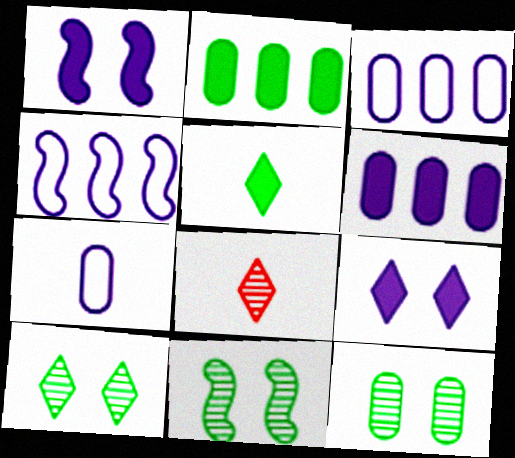[[10, 11, 12]]